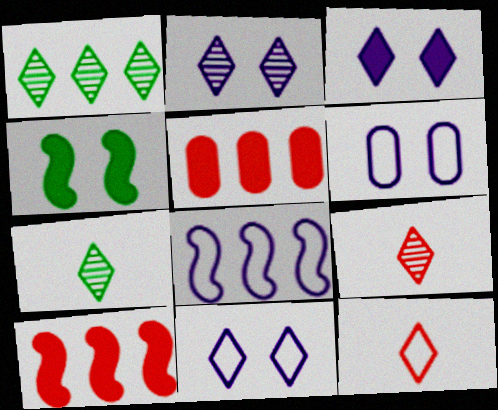[[1, 2, 9], 
[1, 3, 12], 
[1, 5, 8], 
[2, 3, 11], 
[6, 7, 10]]